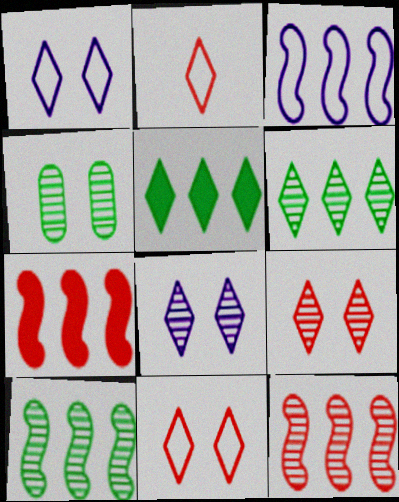[[2, 5, 8], 
[3, 7, 10]]